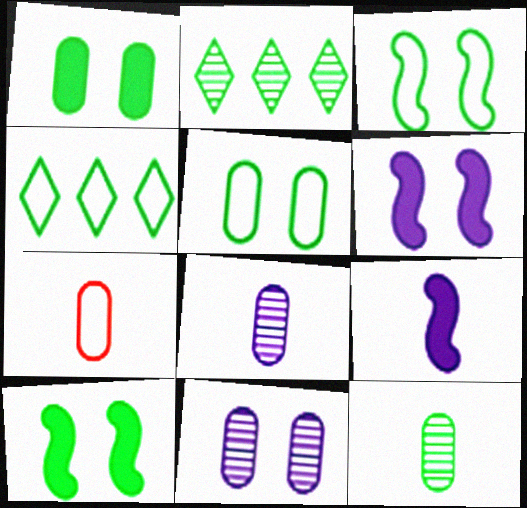[[2, 6, 7], 
[4, 10, 12]]